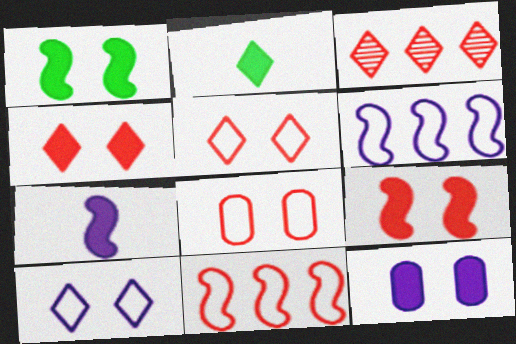[[1, 4, 12], 
[2, 3, 10]]